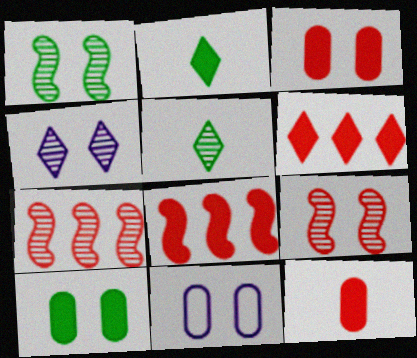[[2, 7, 11], 
[5, 8, 11]]